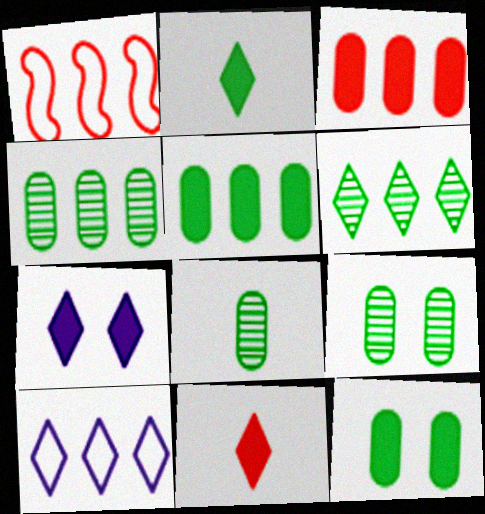[[1, 7, 8], 
[4, 8, 9]]